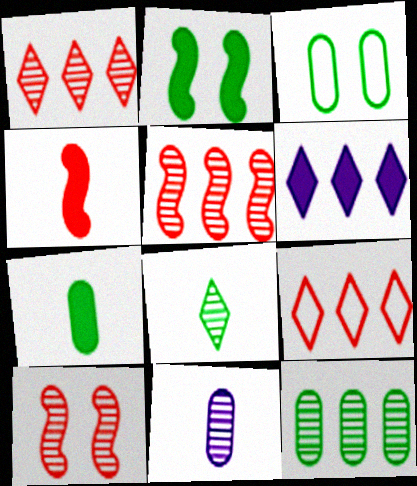[[2, 9, 11], 
[3, 7, 12]]